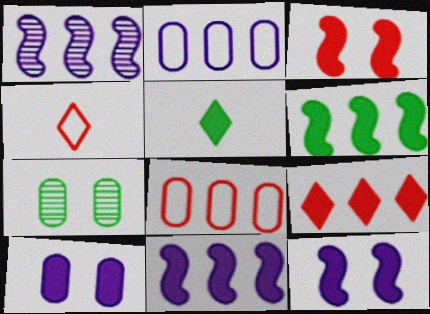[[4, 7, 11]]